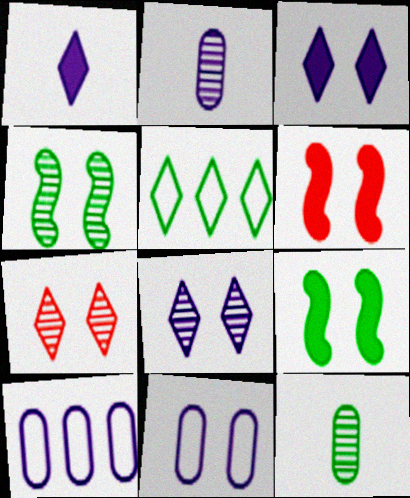[[1, 5, 7], 
[2, 5, 6], 
[5, 9, 12], 
[7, 9, 11]]